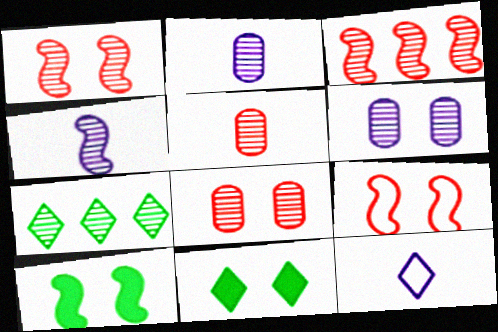[[1, 2, 7], 
[4, 7, 8], 
[6, 9, 11]]